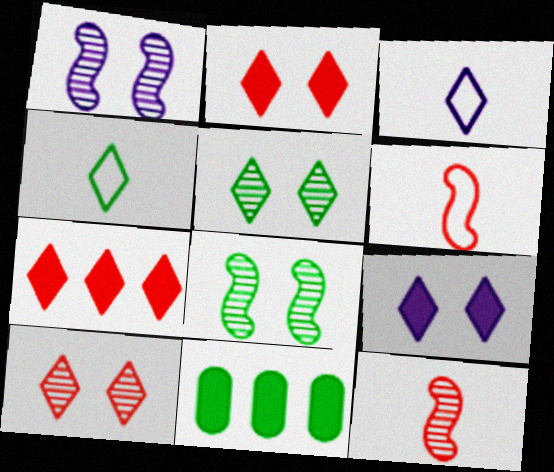[[3, 5, 7], 
[4, 8, 11]]